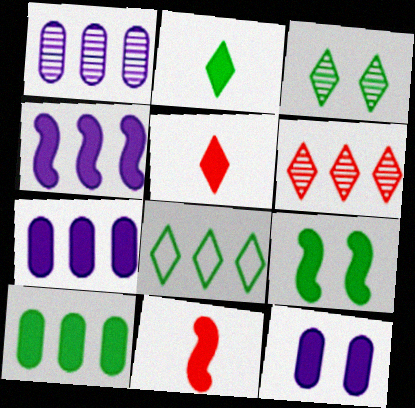[[2, 3, 8], 
[2, 9, 10], 
[4, 9, 11], 
[5, 7, 9]]